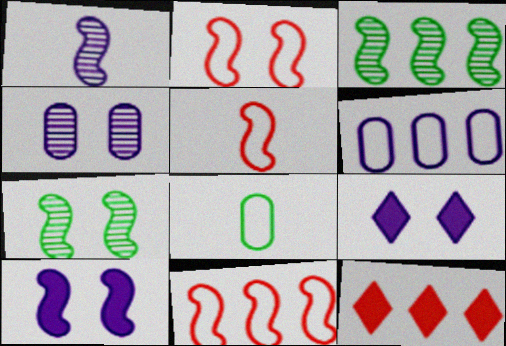[[1, 6, 9], 
[2, 5, 11], 
[2, 7, 10], 
[3, 5, 10], 
[3, 6, 12]]